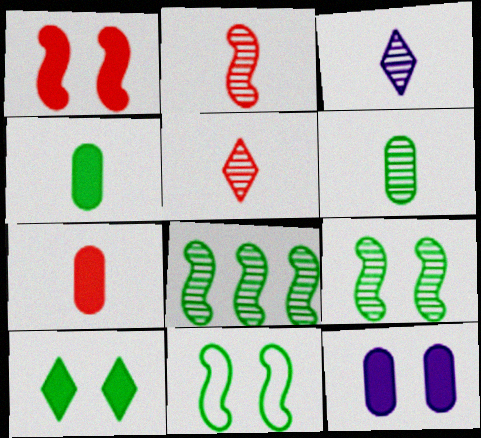[[1, 10, 12], 
[2, 3, 6]]